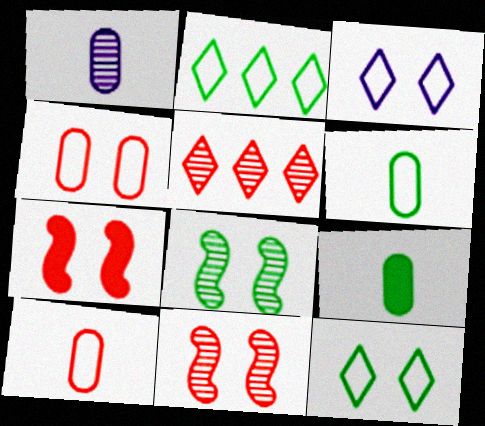[[1, 2, 7], 
[1, 5, 8], 
[1, 9, 10], 
[2, 8, 9], 
[5, 7, 10]]